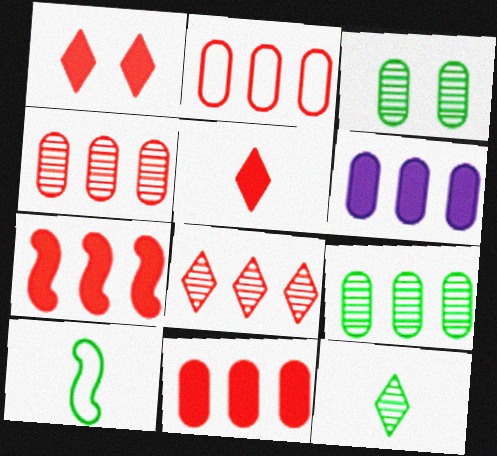[[2, 4, 11], 
[2, 6, 9], 
[2, 7, 8]]